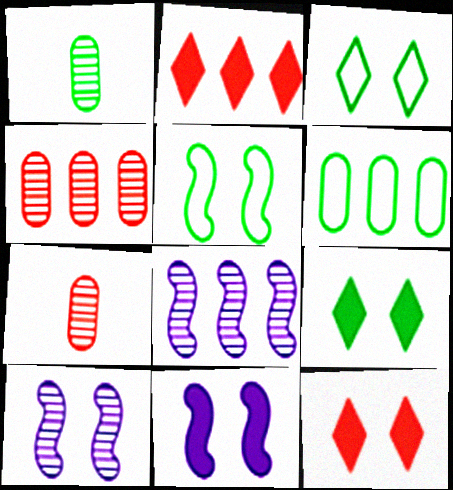[[2, 6, 8]]